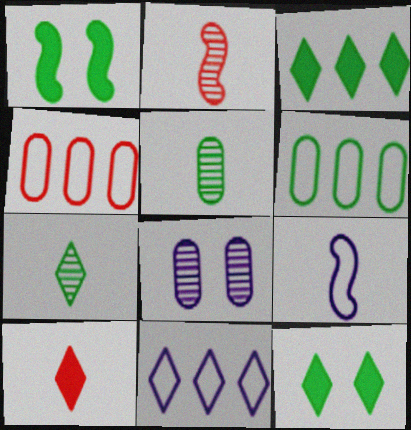[[1, 6, 7], 
[5, 9, 10]]